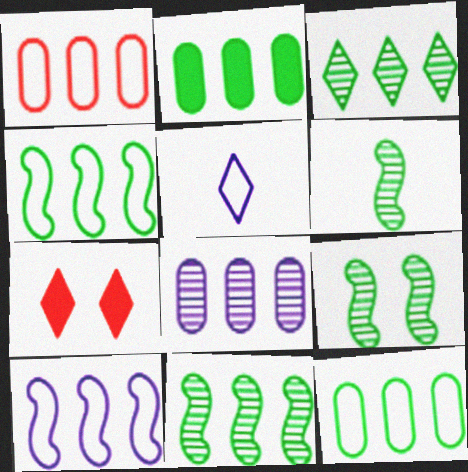[[1, 2, 8], 
[2, 3, 4], 
[3, 5, 7], 
[6, 9, 11]]